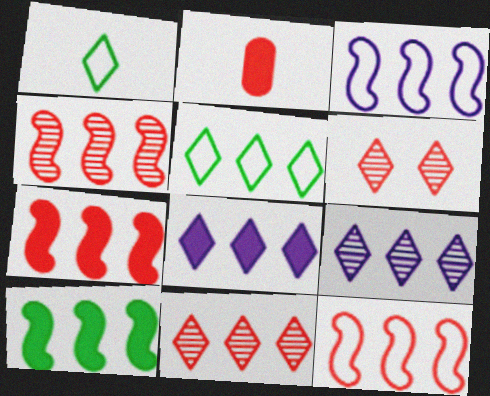[[1, 6, 8], 
[2, 6, 12], 
[3, 4, 10], 
[4, 7, 12], 
[5, 8, 11]]